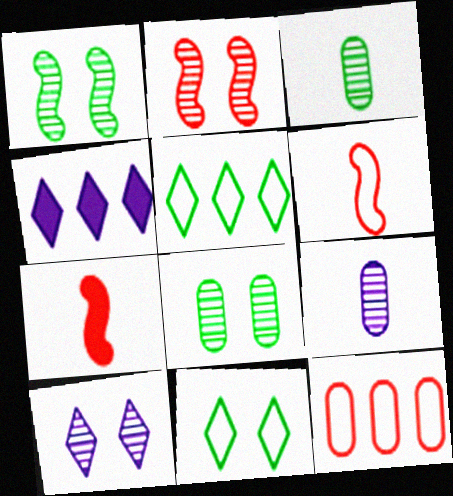[[2, 8, 10], 
[4, 6, 8]]